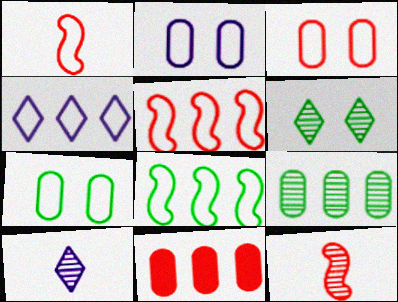[[1, 4, 7], 
[2, 3, 7]]